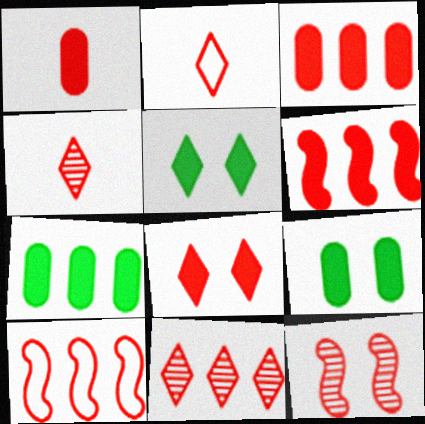[[1, 6, 8], 
[2, 3, 12], 
[2, 8, 11], 
[3, 10, 11]]